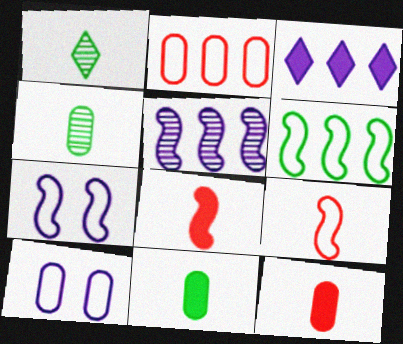[[6, 7, 9]]